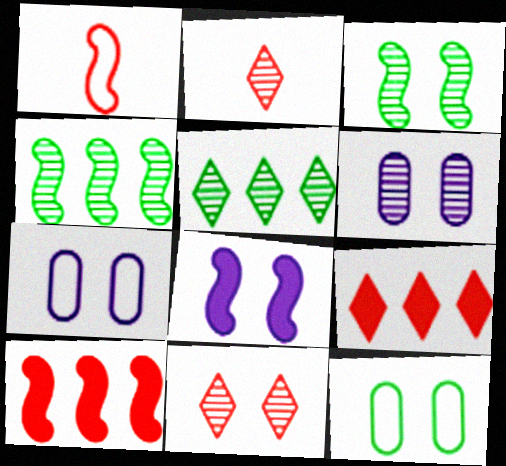[[1, 4, 8], 
[2, 4, 6], 
[3, 6, 11], 
[8, 11, 12]]